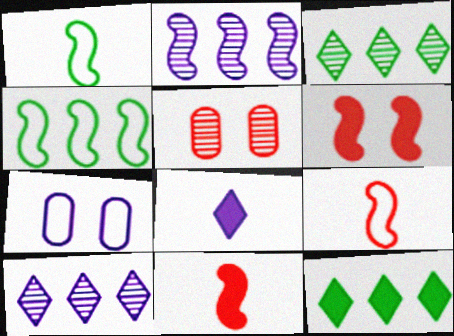[[1, 2, 6], 
[2, 7, 8], 
[3, 7, 11], 
[4, 5, 8]]